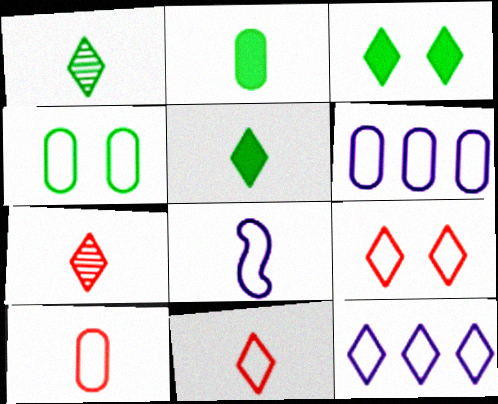[[2, 7, 8], 
[3, 7, 12], 
[4, 6, 10]]